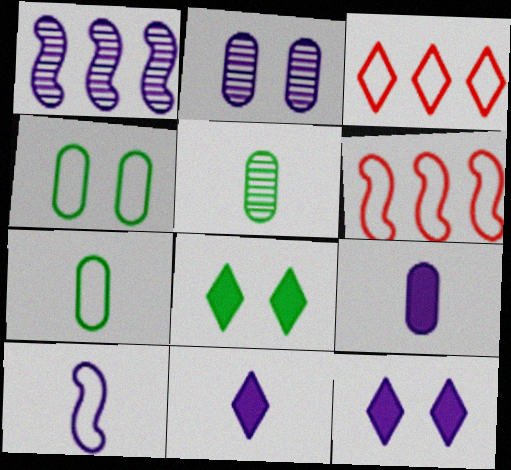[[3, 4, 10], 
[5, 6, 12]]